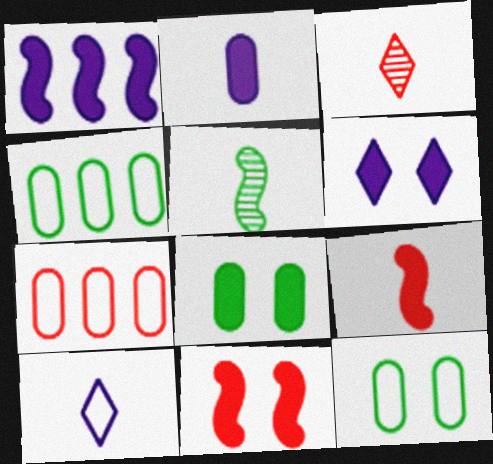[[1, 2, 6], 
[1, 3, 12], 
[3, 7, 11], 
[5, 6, 7], 
[6, 8, 11]]